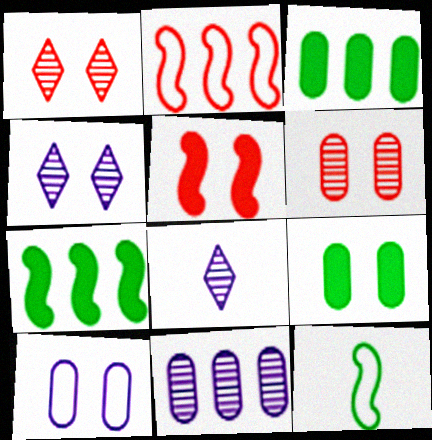[[2, 8, 9], 
[6, 9, 10]]